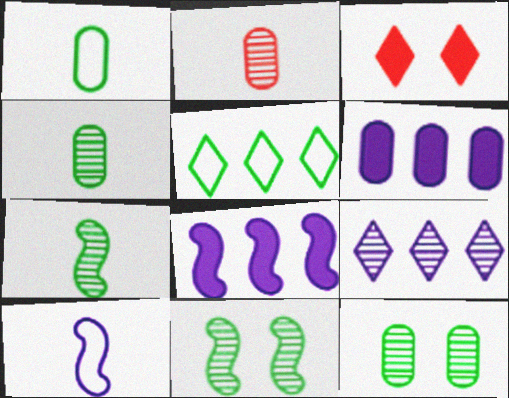[[2, 9, 11]]